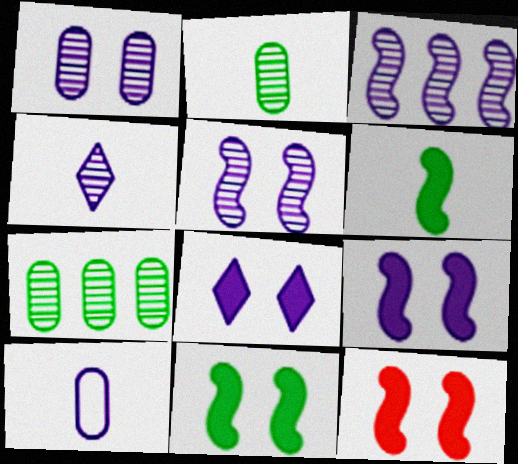[[1, 3, 4], 
[3, 8, 10], 
[9, 11, 12]]